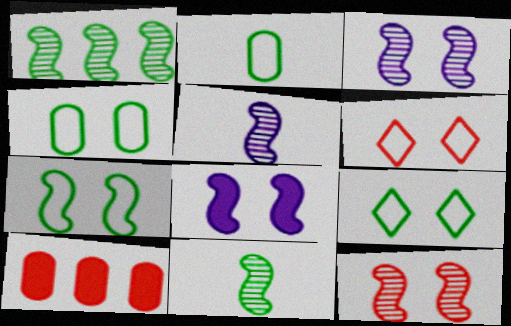[[1, 5, 12], 
[4, 7, 9], 
[5, 9, 10], 
[7, 8, 12]]